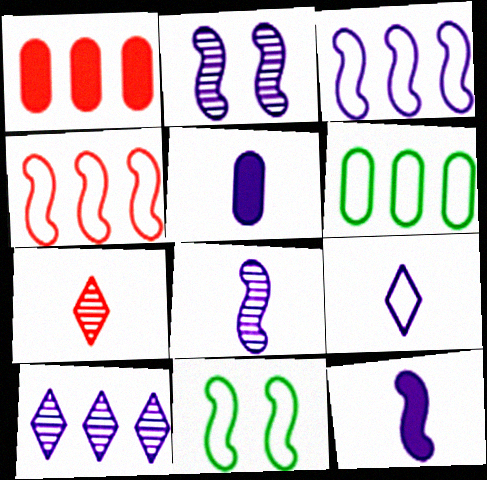[[2, 3, 12], 
[5, 8, 9]]